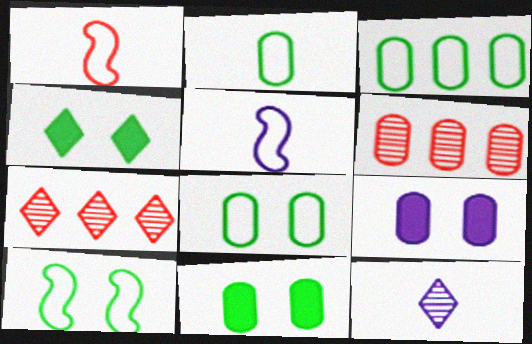[[2, 3, 8], 
[2, 6, 9], 
[4, 5, 6], 
[5, 7, 11]]